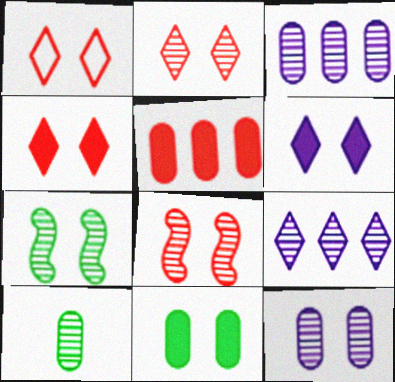[[1, 2, 4], 
[2, 7, 12], 
[8, 9, 10]]